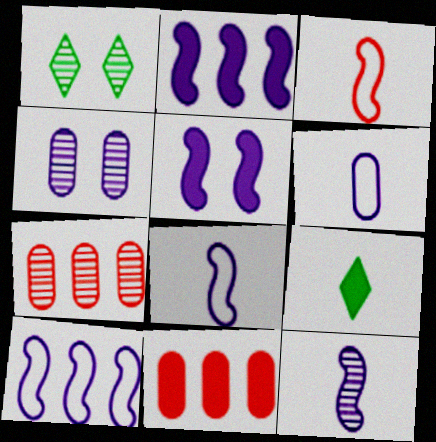[[1, 7, 12], 
[1, 8, 11], 
[5, 9, 11], 
[5, 10, 12]]